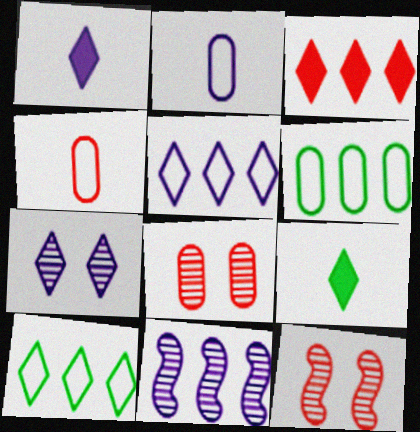[[1, 5, 7], 
[1, 6, 12], 
[3, 4, 12], 
[3, 6, 11]]